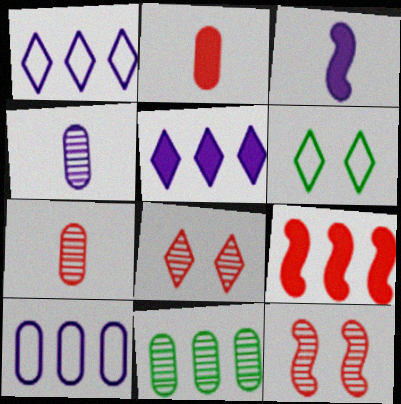[[1, 9, 11], 
[4, 6, 9]]